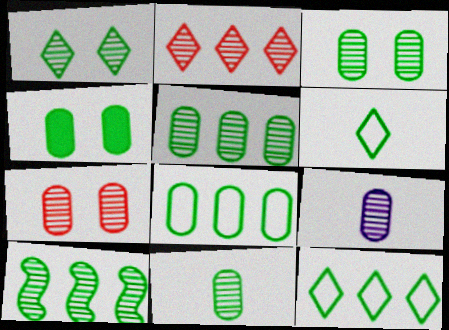[[1, 10, 11], 
[3, 5, 11], 
[4, 6, 10], 
[4, 8, 11], 
[5, 7, 9]]